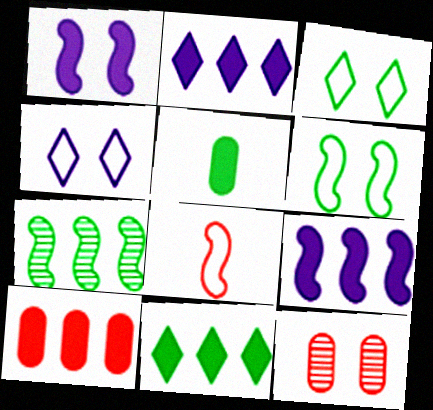[[1, 3, 12], 
[1, 7, 8], 
[3, 5, 7], 
[9, 10, 11]]